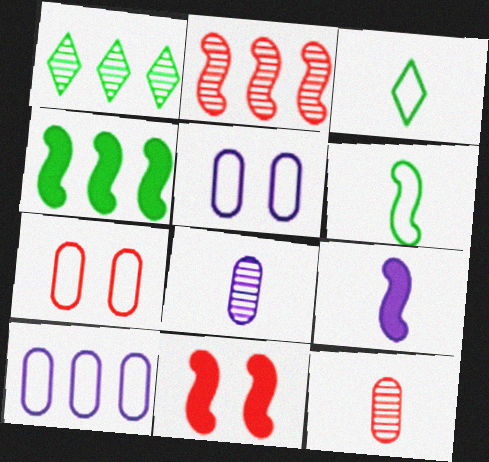[[1, 7, 9], 
[3, 9, 12], 
[4, 9, 11]]